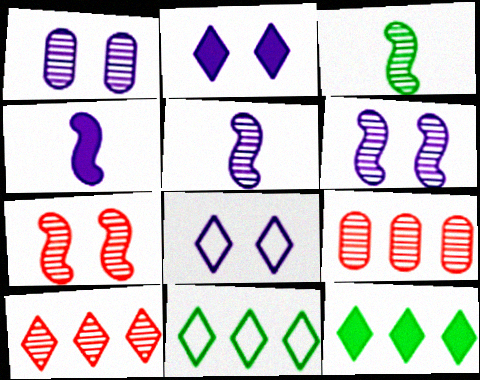[[1, 3, 10]]